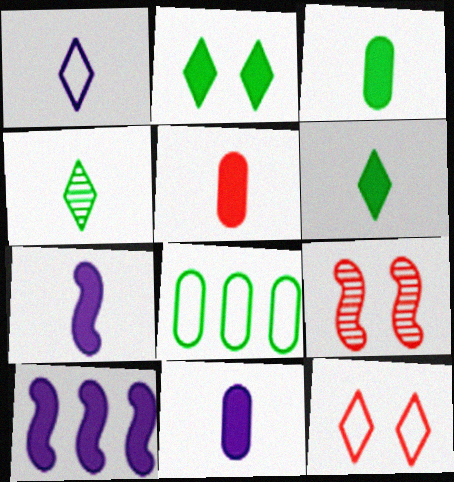[[2, 5, 10], 
[3, 5, 11], 
[5, 6, 7]]